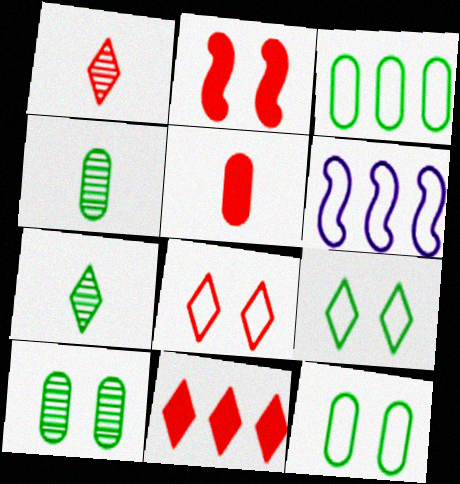[[1, 8, 11], 
[2, 5, 11]]